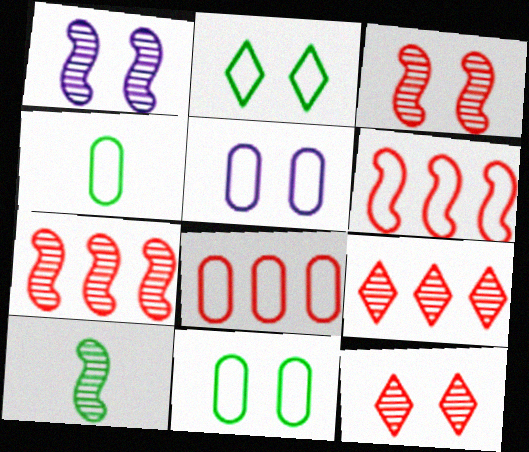[[1, 7, 10], 
[4, 5, 8]]